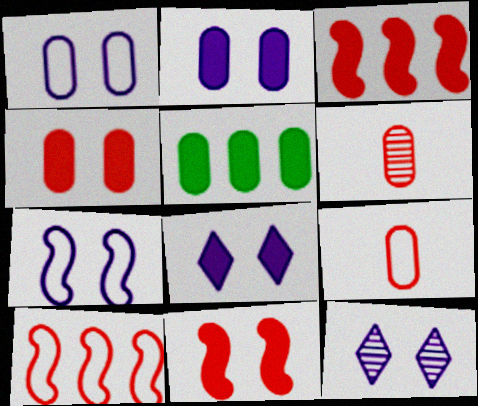[[1, 5, 6], 
[2, 7, 12]]